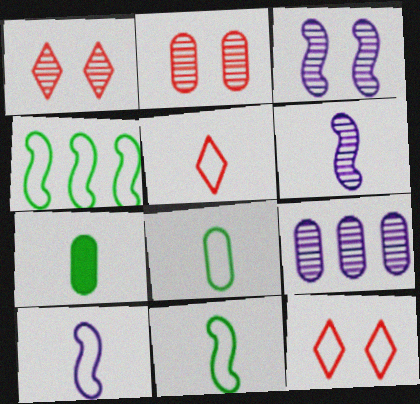[[5, 6, 7], 
[5, 8, 10]]